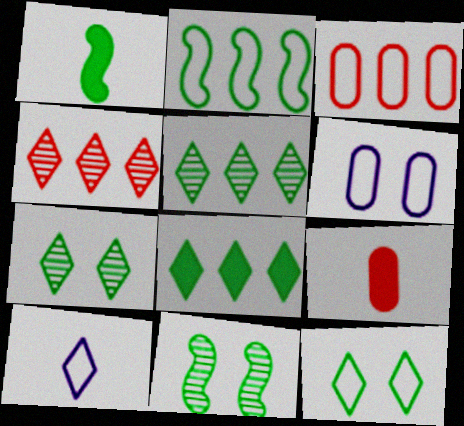[[1, 2, 11], 
[1, 4, 6]]